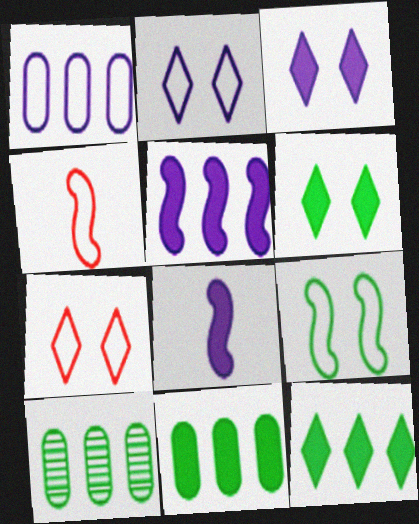[[3, 4, 10], 
[7, 8, 10]]